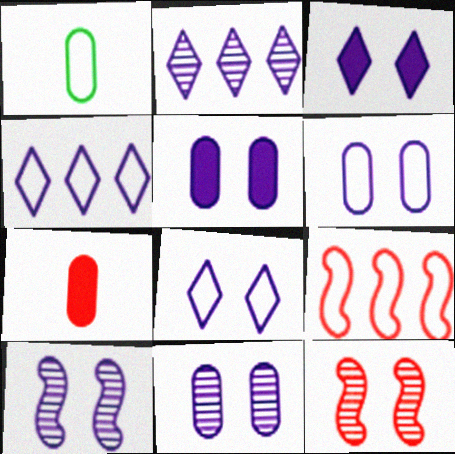[[1, 8, 9], 
[3, 6, 10], 
[5, 6, 11], 
[5, 8, 10]]